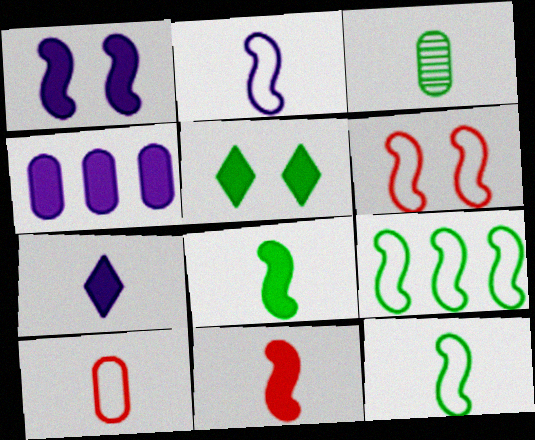[[1, 4, 7], 
[2, 6, 9], 
[3, 5, 9], 
[4, 5, 11]]